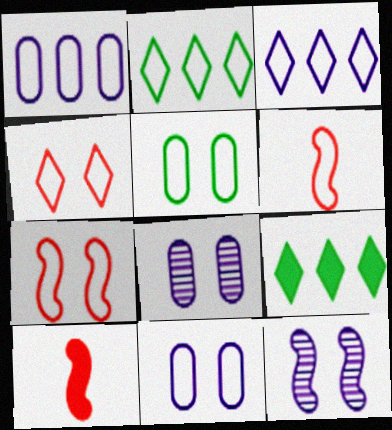[[2, 6, 11], 
[2, 8, 10], 
[3, 5, 6], 
[6, 8, 9]]